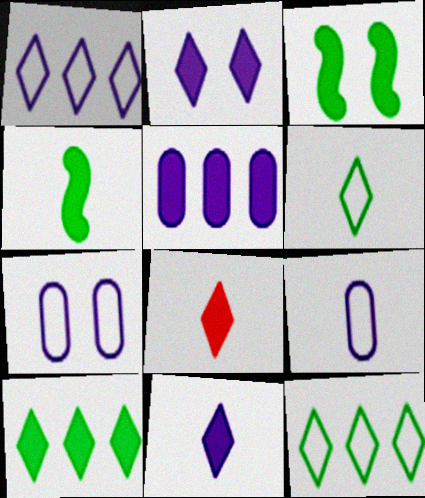[[2, 8, 10], 
[3, 5, 8]]